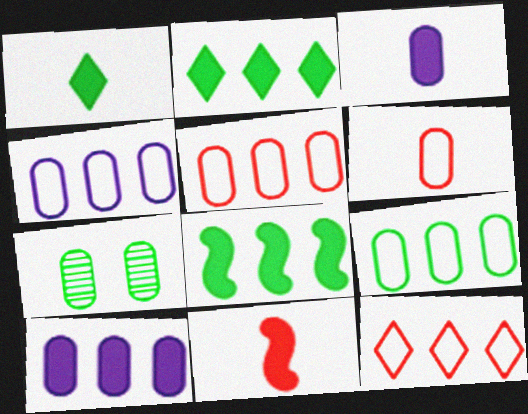[[1, 3, 11], 
[3, 5, 7], 
[4, 5, 9], 
[6, 7, 10]]